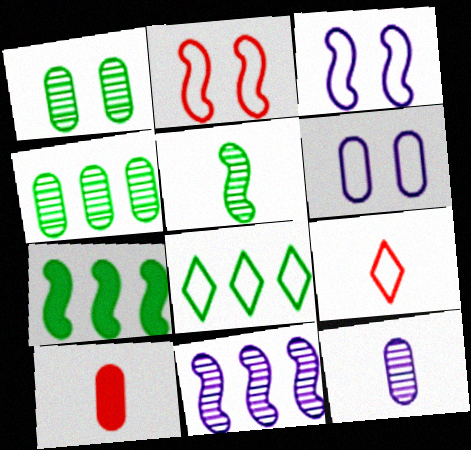[[4, 6, 10], 
[4, 7, 8]]